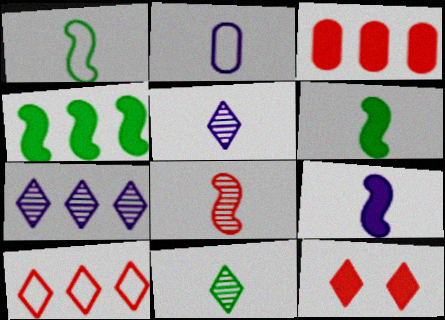[[1, 8, 9], 
[2, 5, 9]]